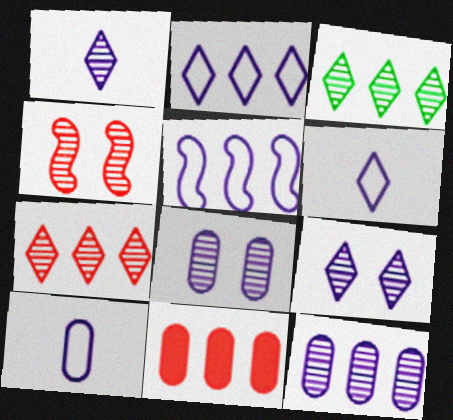[[3, 5, 11]]